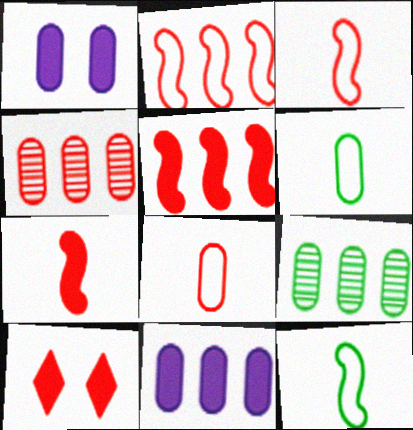[[1, 4, 6], 
[1, 8, 9], 
[3, 4, 10]]